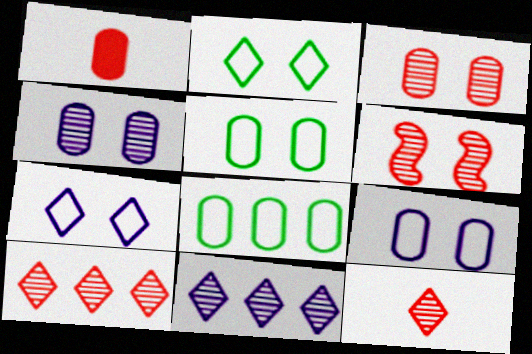[[1, 4, 8]]